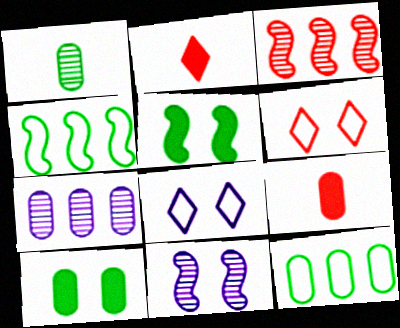[[1, 10, 12], 
[2, 11, 12], 
[3, 6, 9], 
[6, 10, 11]]